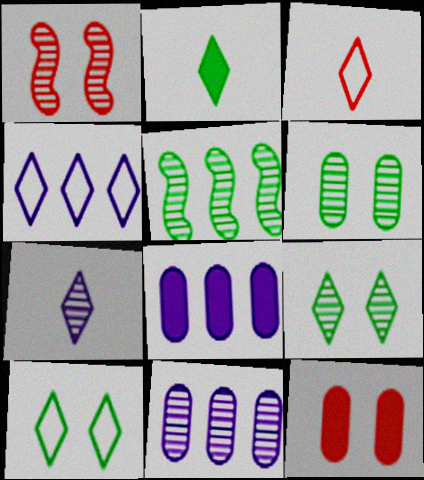[[2, 3, 7], 
[3, 4, 10]]